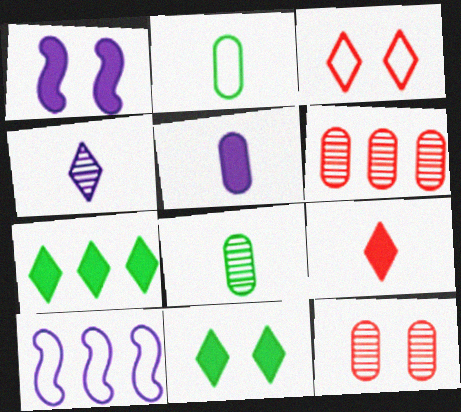[[2, 3, 10], 
[3, 4, 7], 
[6, 7, 10]]